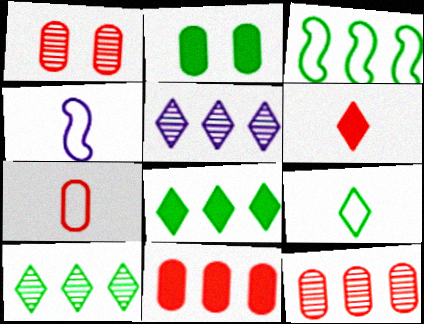[[1, 4, 8], 
[1, 7, 11], 
[3, 5, 11], 
[4, 7, 9]]